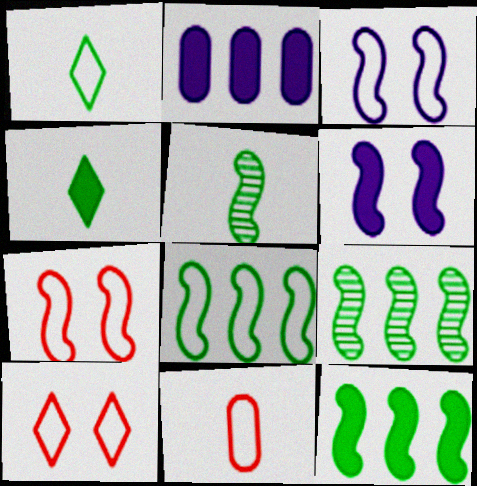[[2, 5, 10], 
[8, 9, 12]]